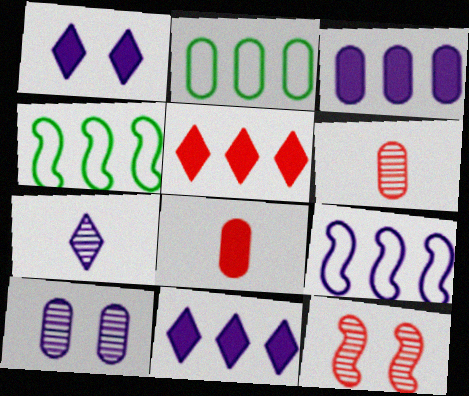[[1, 4, 6], 
[2, 8, 10]]